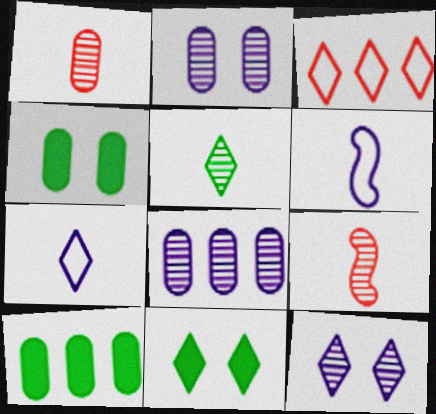[]